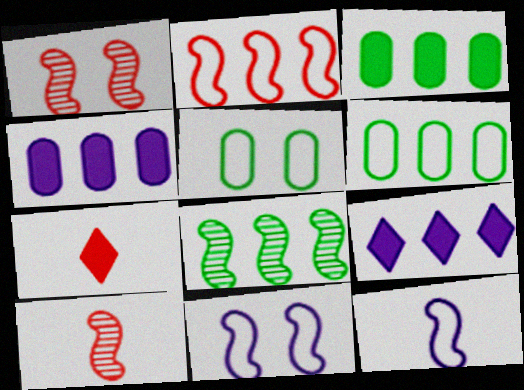[[5, 9, 10]]